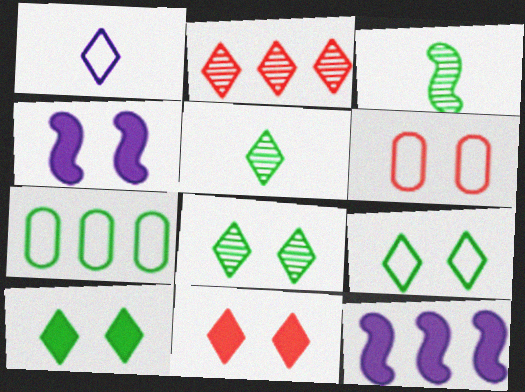[[1, 2, 10], 
[2, 7, 12], 
[3, 7, 10], 
[4, 6, 8], 
[5, 6, 12], 
[8, 9, 10]]